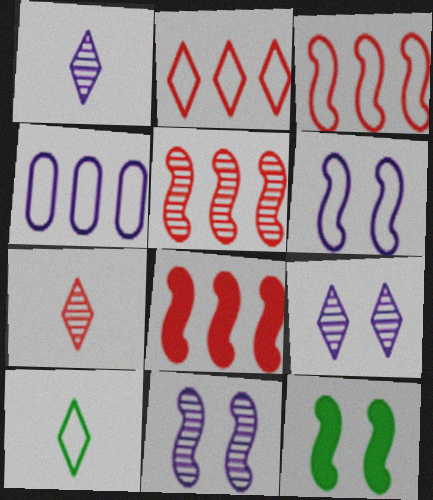[[3, 5, 8], 
[4, 7, 12]]